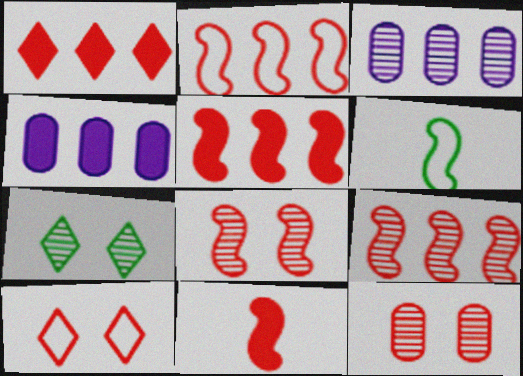[[2, 5, 9], 
[2, 8, 11]]